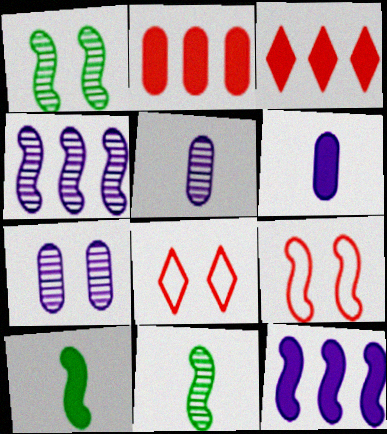[[4, 9, 10], 
[9, 11, 12]]